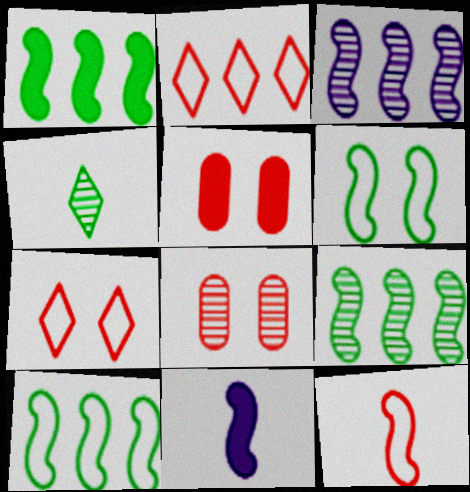[[1, 9, 10], 
[3, 4, 8]]